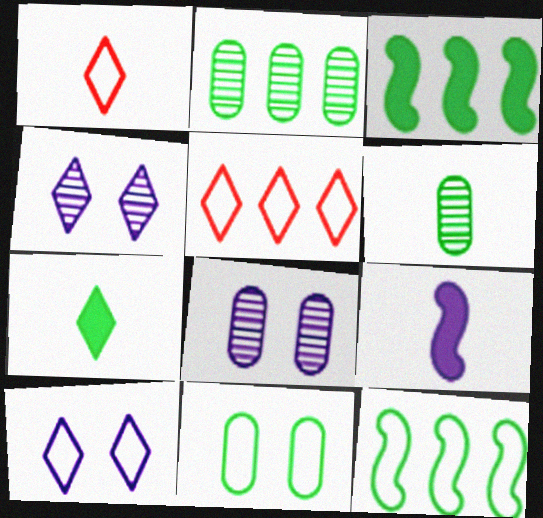[[1, 3, 8], 
[1, 6, 9], 
[4, 5, 7]]